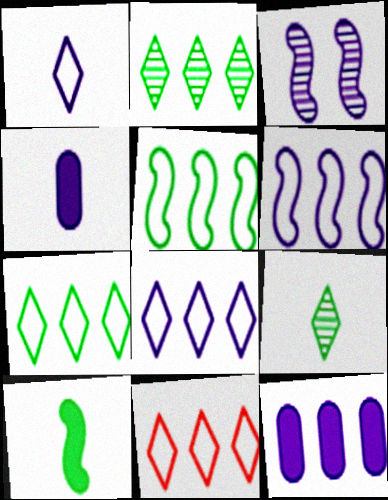[[1, 3, 12], 
[3, 4, 8], 
[7, 8, 11]]